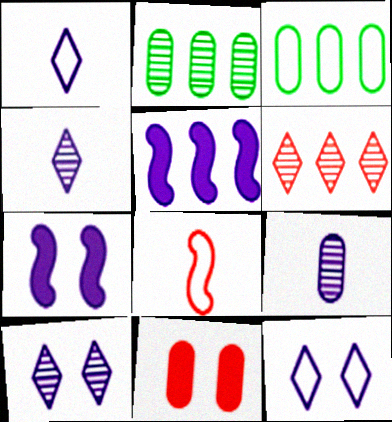[[3, 5, 6], 
[3, 8, 12], 
[3, 9, 11], 
[5, 9, 12], 
[6, 8, 11]]